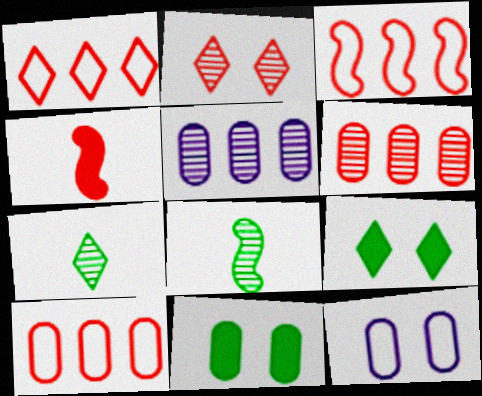[[1, 3, 10], 
[2, 4, 10], 
[2, 5, 8]]